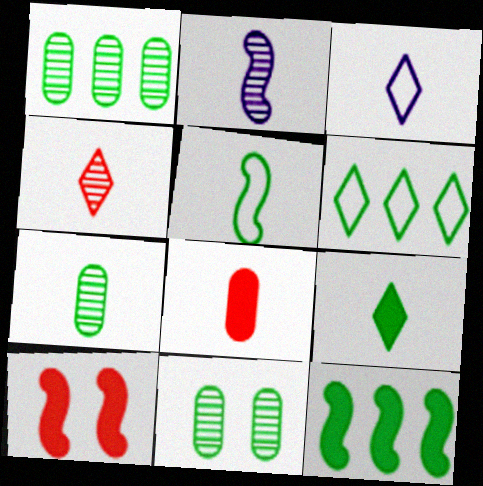[[1, 3, 10], 
[1, 6, 12], 
[1, 7, 11], 
[2, 4, 7], 
[3, 4, 9], 
[5, 7, 9]]